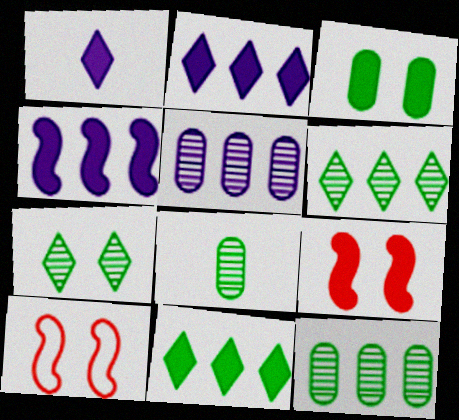[[1, 10, 12], 
[2, 8, 10]]